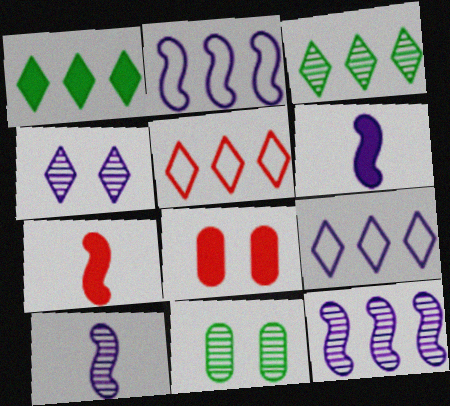[[1, 6, 8], 
[5, 6, 11], 
[7, 9, 11]]